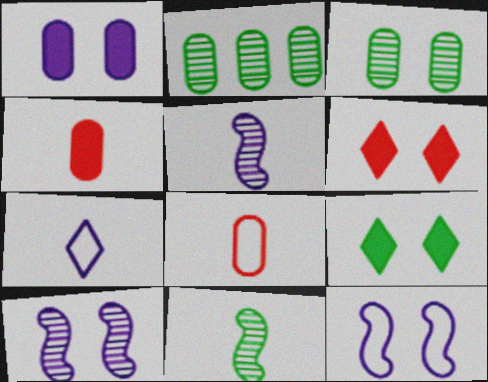[[1, 2, 8], 
[3, 6, 12], 
[4, 7, 11]]